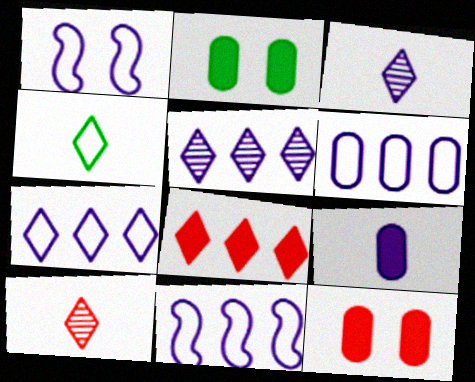[[1, 5, 9], 
[2, 10, 11], 
[6, 7, 11]]